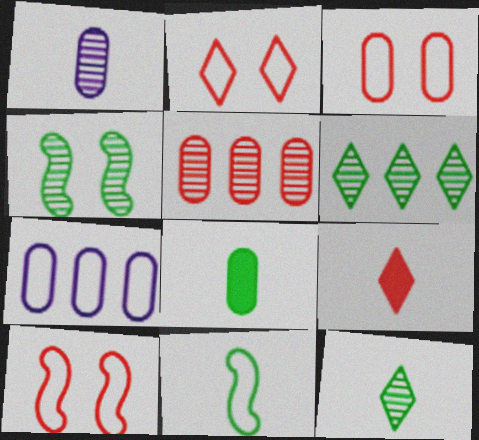[[1, 9, 11], 
[2, 3, 10], 
[2, 7, 11], 
[4, 7, 9], 
[5, 9, 10], 
[8, 11, 12]]